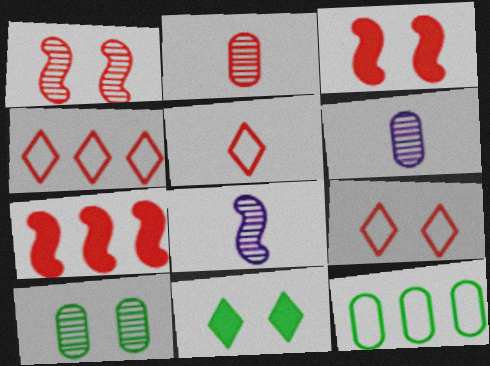[[2, 3, 4], 
[2, 7, 9], 
[4, 5, 9]]